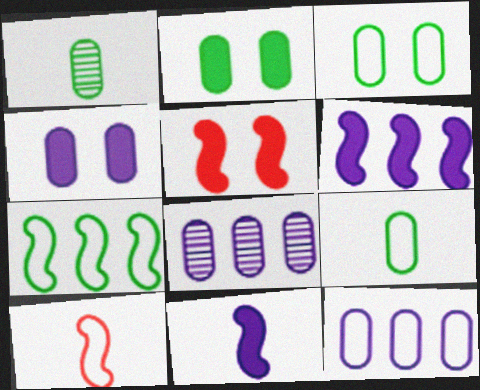[]